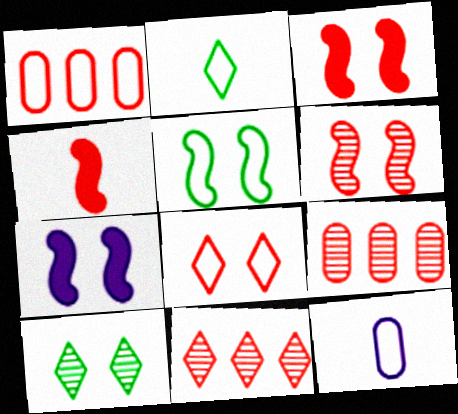[[2, 7, 9], 
[4, 8, 9], 
[5, 6, 7]]